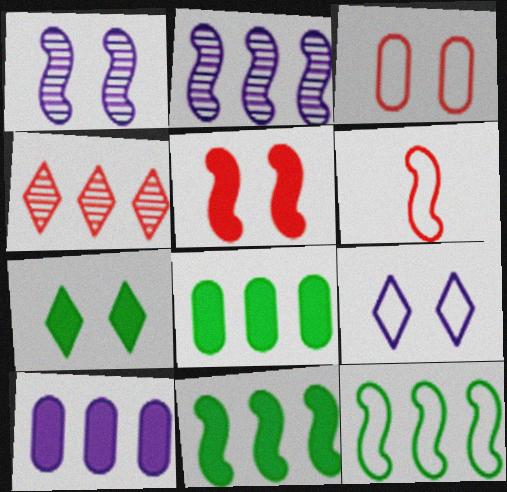[[1, 3, 7], 
[1, 6, 11], 
[4, 10, 12]]